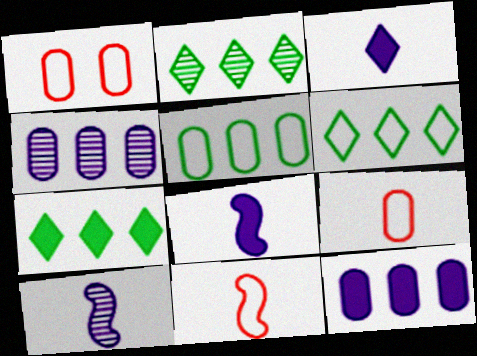[[1, 2, 8], 
[1, 7, 10], 
[2, 6, 7]]